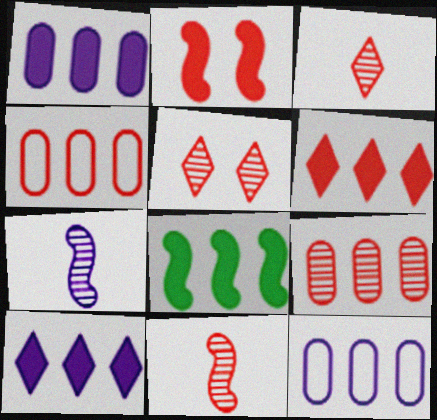[[1, 6, 8], 
[2, 3, 4], 
[5, 9, 11]]